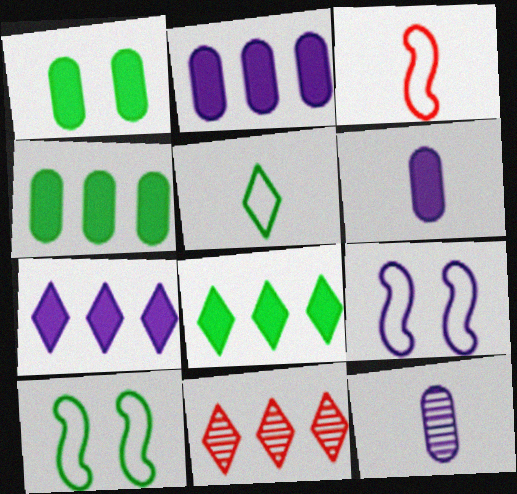[[6, 10, 11], 
[7, 9, 12]]